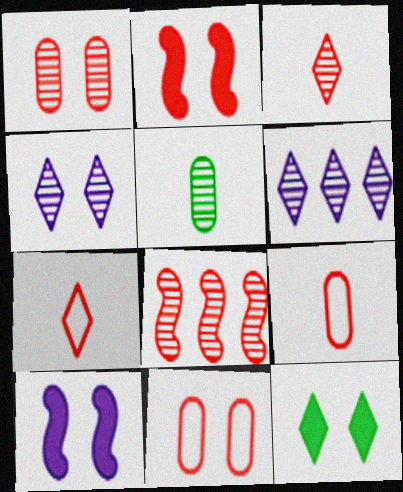[[1, 3, 8], 
[4, 5, 8], 
[6, 7, 12]]